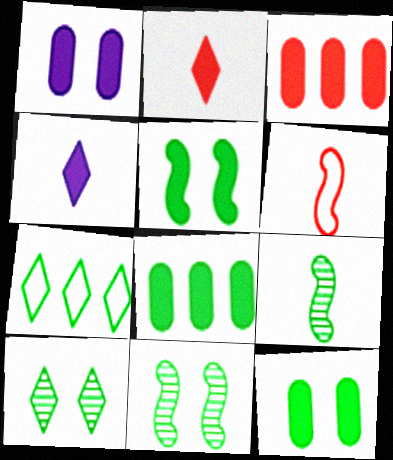[[3, 4, 5], 
[7, 9, 12]]